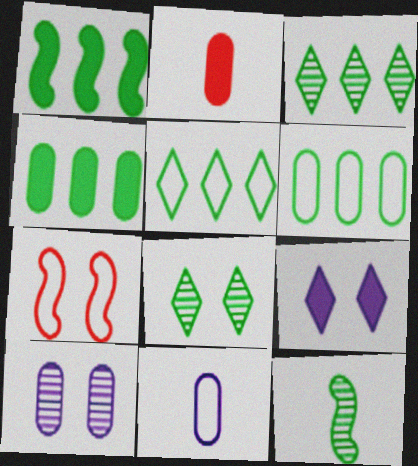[[1, 2, 9], 
[1, 3, 6], 
[2, 6, 10], 
[5, 7, 11]]